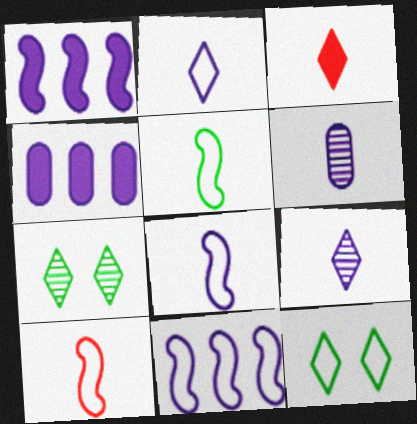[[3, 5, 6], 
[4, 7, 10], 
[5, 8, 10]]